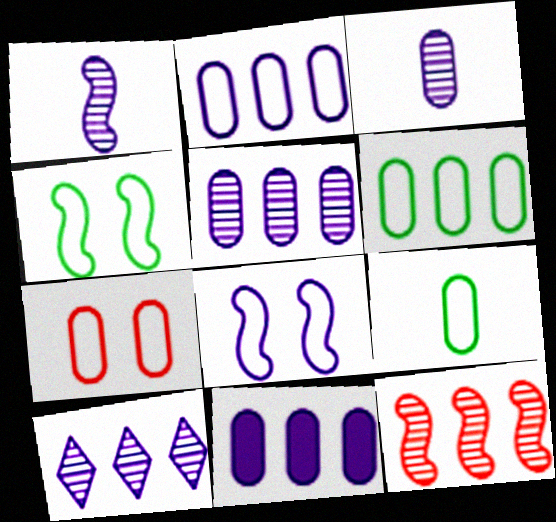[[2, 5, 11], 
[2, 7, 9]]